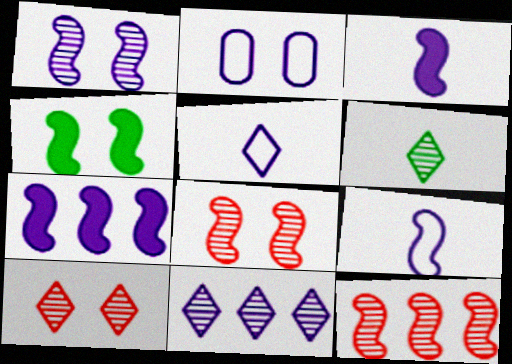[[1, 7, 9], 
[2, 3, 11], 
[2, 4, 10], 
[4, 9, 12], 
[6, 10, 11]]